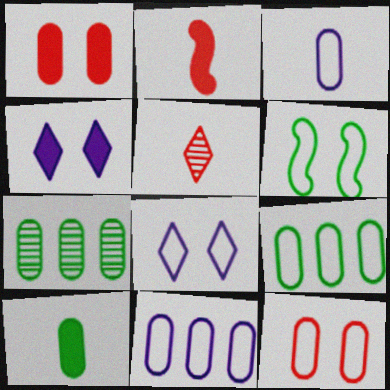[[1, 3, 7], 
[2, 7, 8], 
[3, 9, 12], 
[6, 8, 12]]